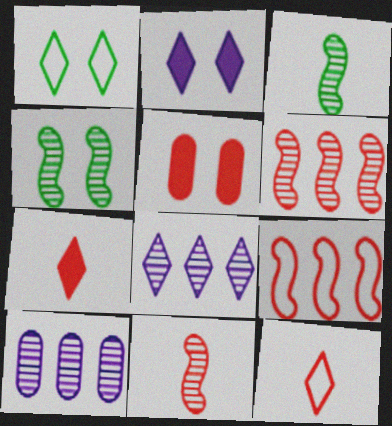[[1, 7, 8], 
[5, 6, 12]]